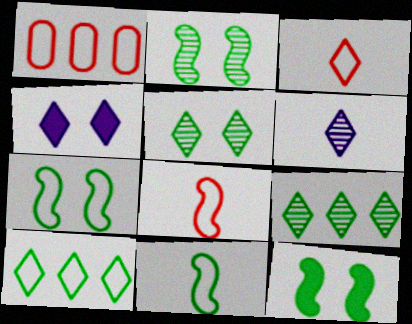[[1, 6, 12], 
[2, 7, 12], 
[3, 4, 9]]